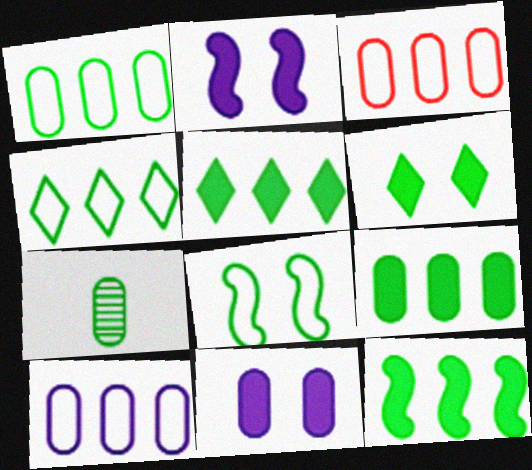[[1, 3, 10], 
[3, 7, 11], 
[5, 7, 8], 
[5, 9, 12]]